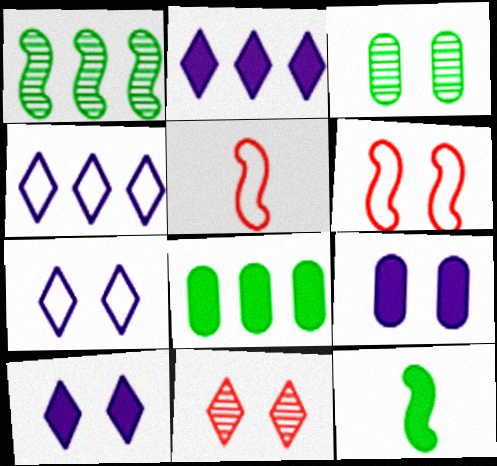[[2, 3, 5], 
[3, 6, 10]]